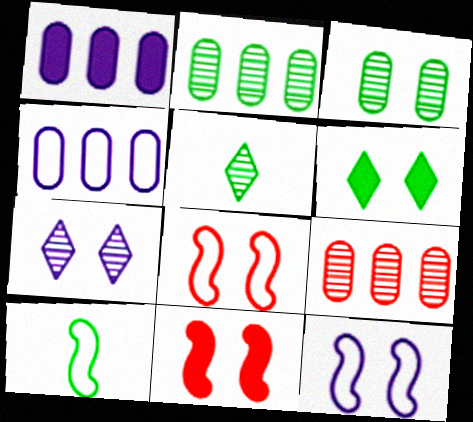[[1, 5, 8], 
[2, 6, 10], 
[4, 5, 11]]